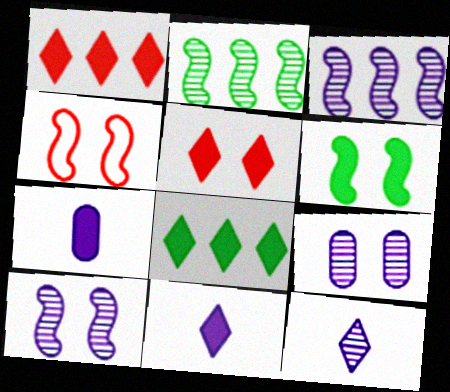[[1, 6, 7], 
[3, 9, 12], 
[4, 6, 10], 
[5, 8, 11]]